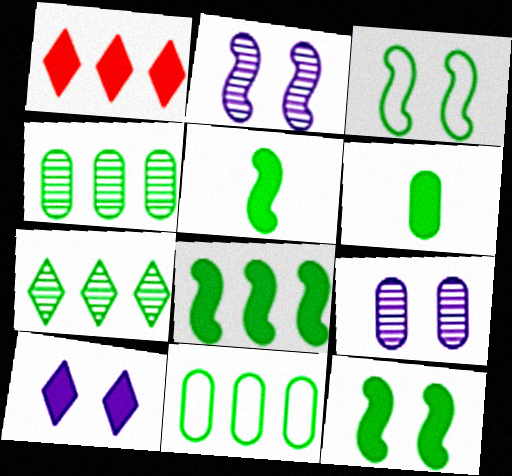[[3, 6, 7], 
[5, 8, 12], 
[7, 8, 11]]